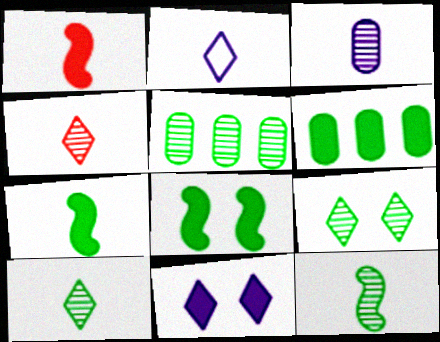[[1, 6, 11], 
[3, 4, 12], 
[5, 9, 12]]